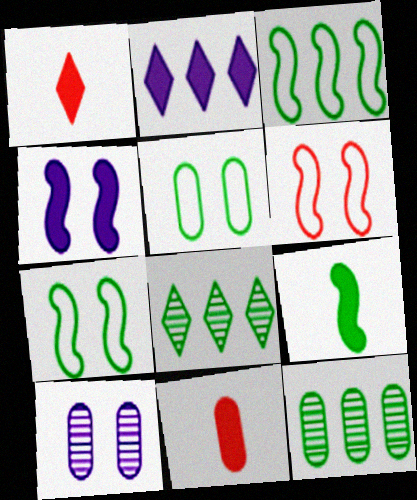[[1, 3, 10], 
[5, 8, 9]]